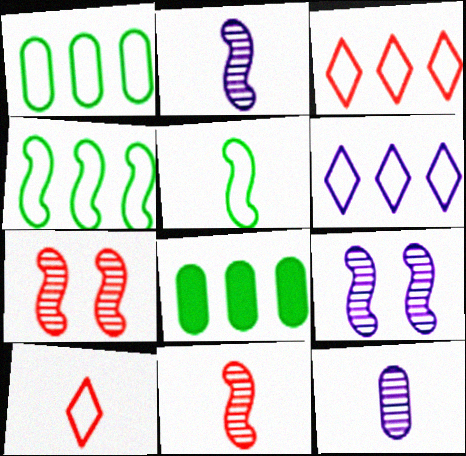[[8, 9, 10]]